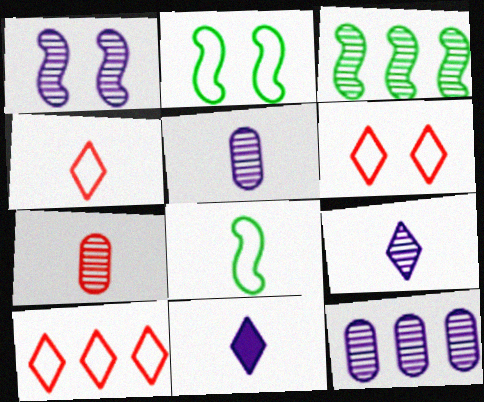[[1, 9, 12], 
[4, 6, 10], 
[7, 8, 11]]